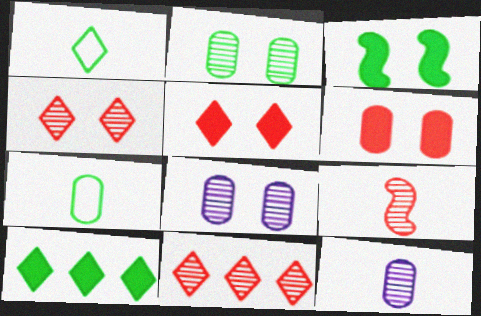[]